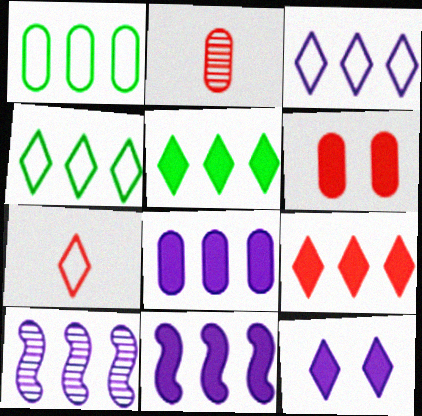[[1, 9, 10], 
[3, 8, 10]]